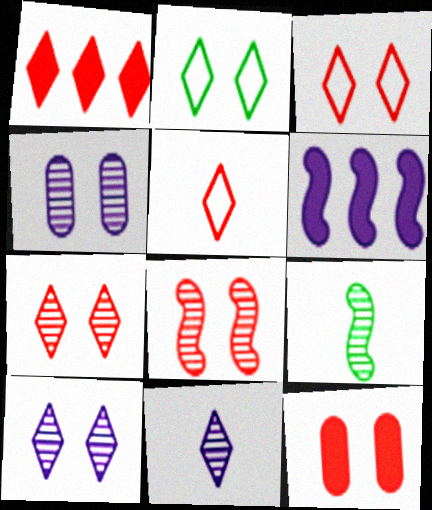[[1, 2, 11], 
[1, 5, 7], 
[3, 8, 12]]